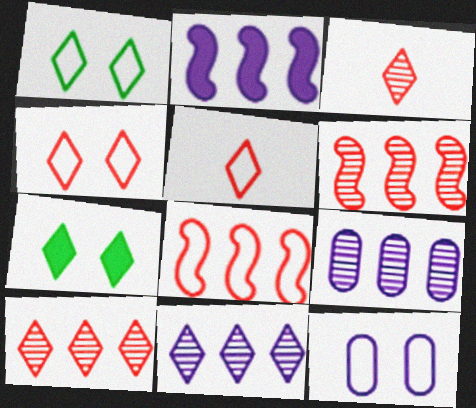[[5, 7, 11]]